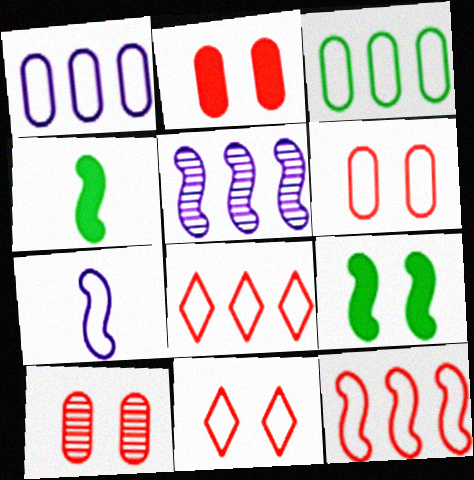[[2, 6, 10], 
[3, 7, 11]]